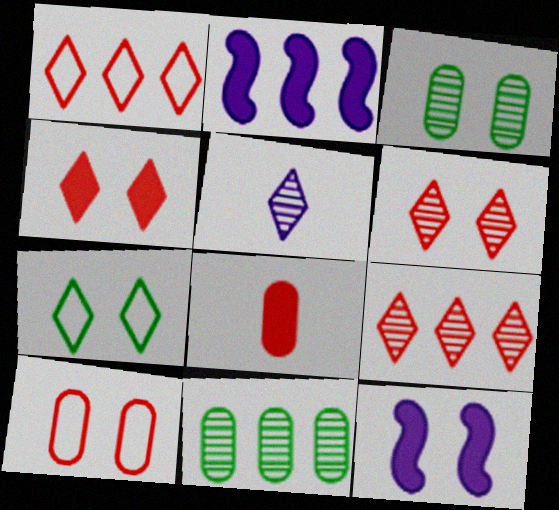[[1, 2, 11]]